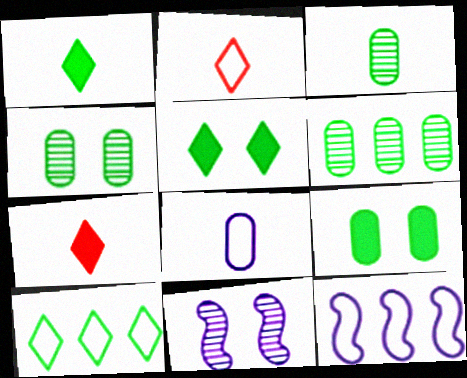[[3, 4, 6], 
[4, 7, 12]]